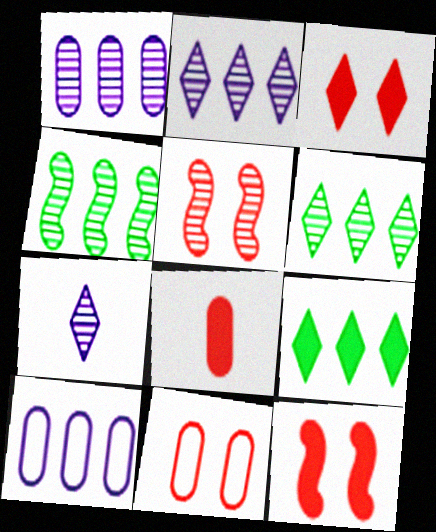[[3, 5, 11]]